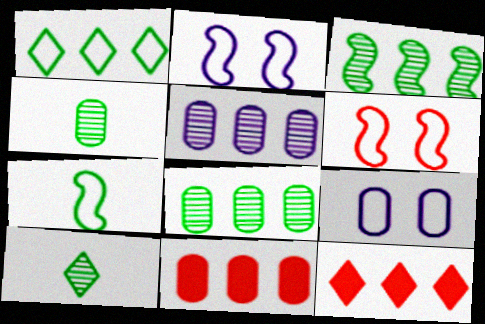[[2, 4, 12], 
[2, 10, 11], 
[4, 9, 11]]